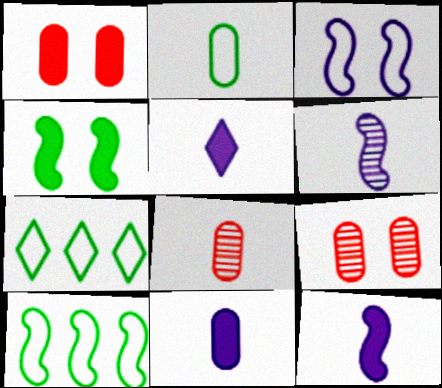[[1, 6, 7], 
[2, 8, 11], 
[5, 9, 10], 
[5, 11, 12], 
[7, 9, 12]]